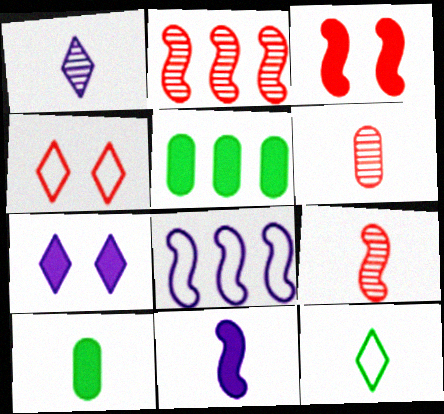[[6, 11, 12]]